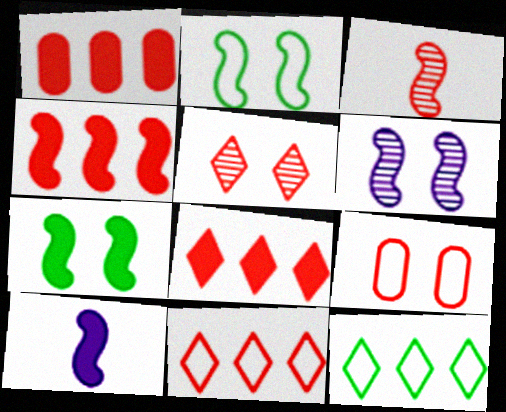[[1, 4, 8], 
[3, 8, 9], 
[4, 7, 10]]